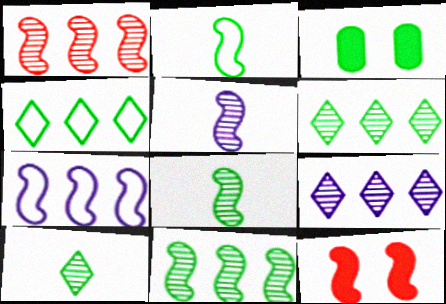[[2, 3, 6], 
[3, 4, 8], 
[7, 8, 12]]